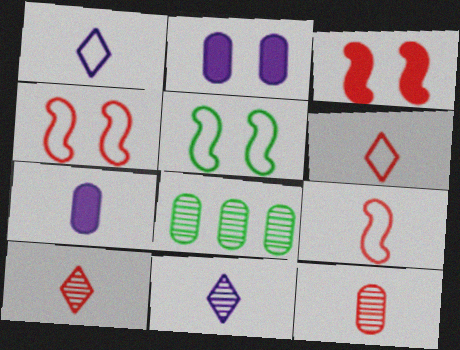[[1, 3, 8]]